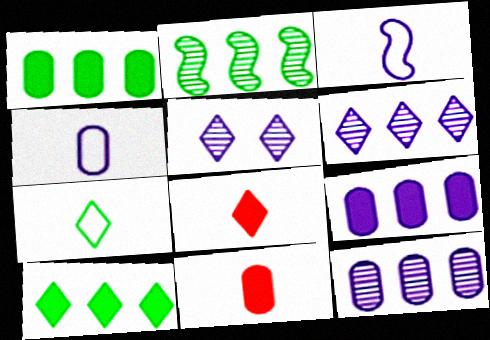[[3, 5, 9]]